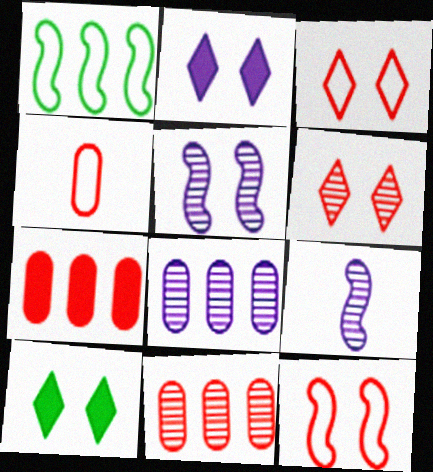[]